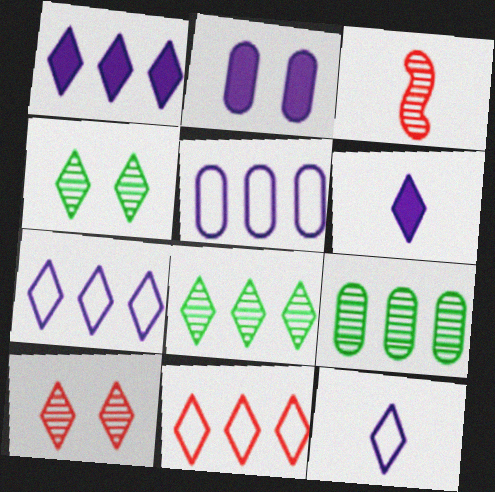[[1, 8, 11], 
[4, 6, 11]]